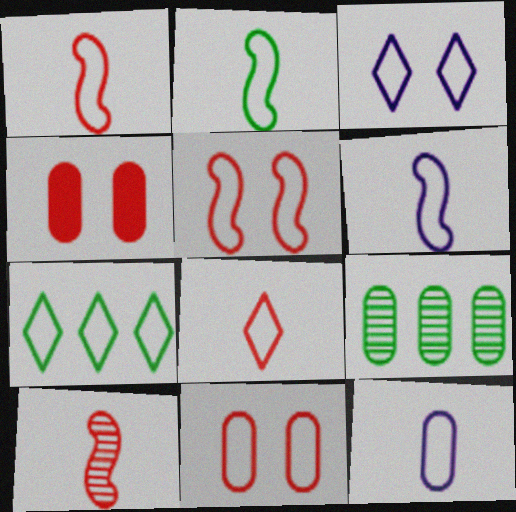[[1, 2, 6], 
[2, 8, 12], 
[3, 7, 8], 
[4, 9, 12], 
[5, 7, 12], 
[6, 7, 11]]